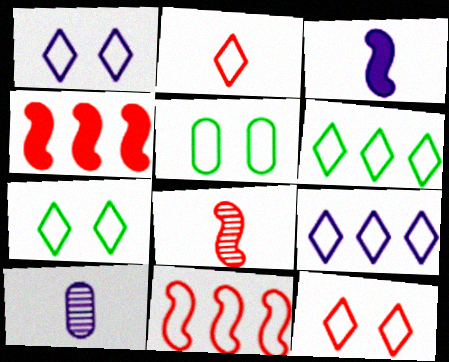[[1, 2, 6], 
[1, 7, 12], 
[2, 7, 9], 
[4, 7, 10]]